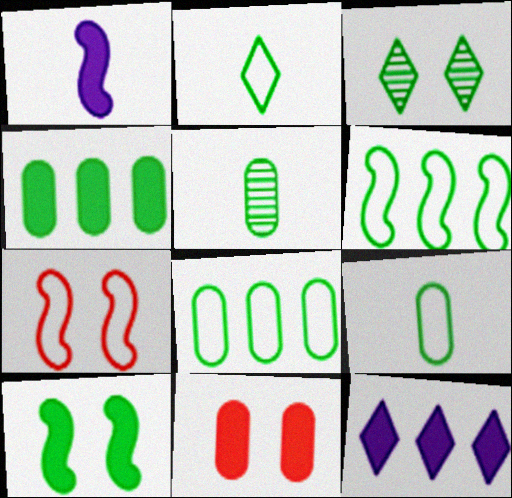[[5, 7, 12]]